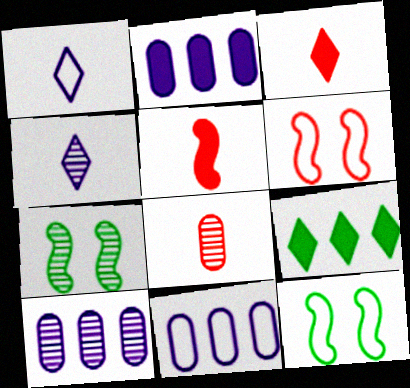[[2, 10, 11], 
[3, 7, 11], 
[3, 10, 12]]